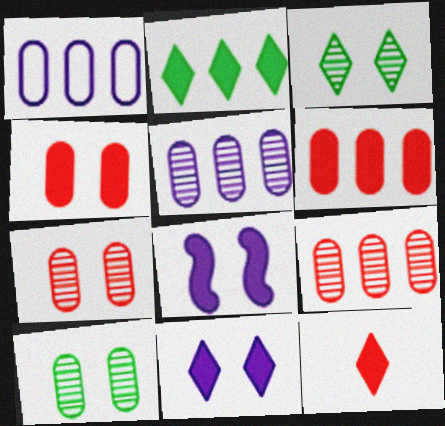[[2, 11, 12]]